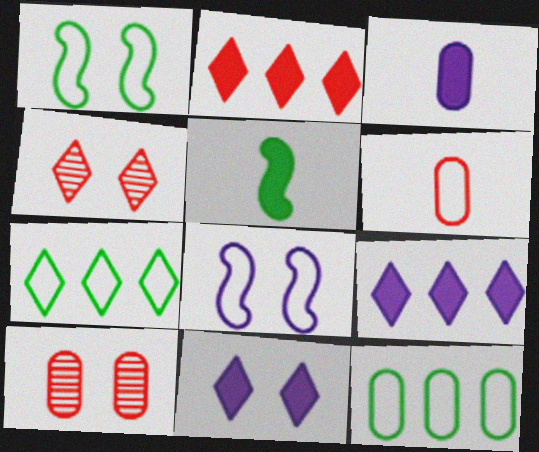[[1, 10, 11], 
[3, 10, 12], 
[6, 7, 8]]